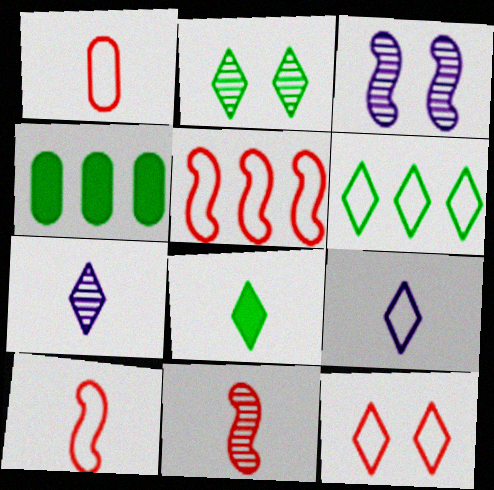[[1, 5, 12], 
[2, 6, 8], 
[6, 9, 12]]